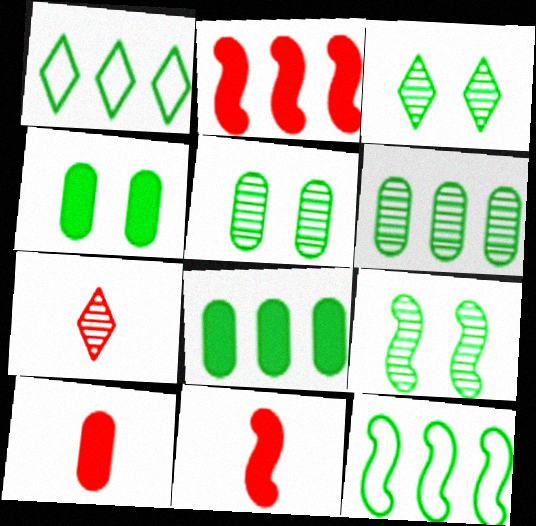[[3, 5, 9]]